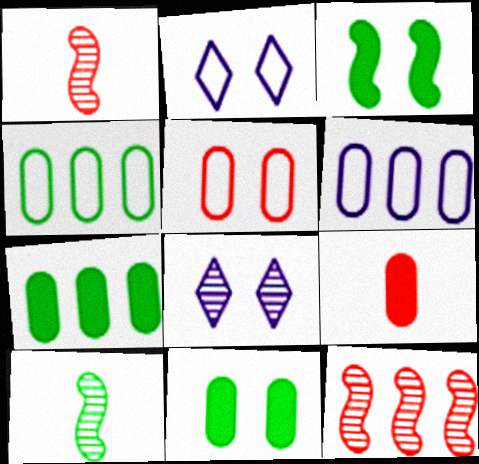[[1, 2, 7], 
[3, 5, 8]]